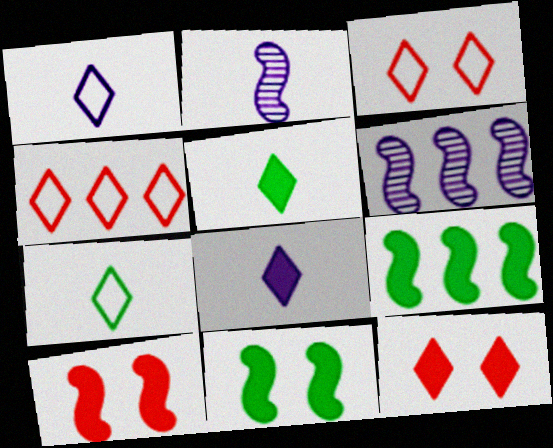[]